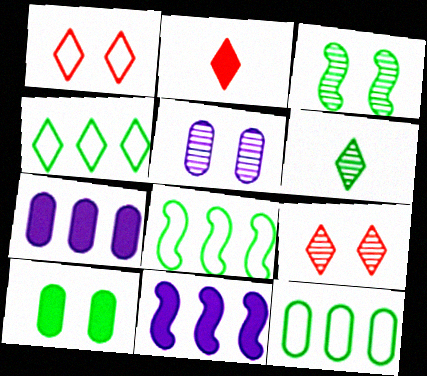[[2, 5, 8], 
[2, 10, 11], 
[3, 5, 9], 
[4, 8, 12], 
[6, 8, 10]]